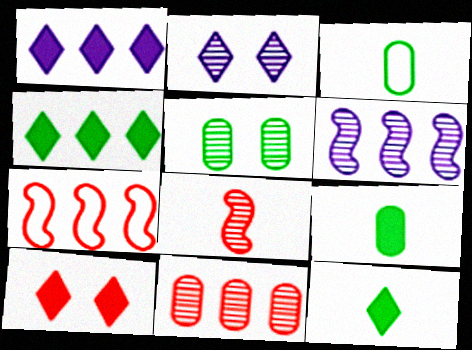[[1, 10, 12], 
[2, 7, 9], 
[3, 6, 10]]